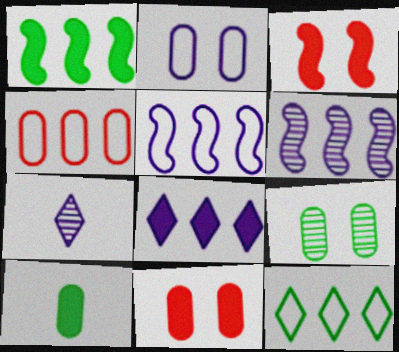[[2, 9, 11], 
[3, 8, 10], 
[4, 5, 12]]